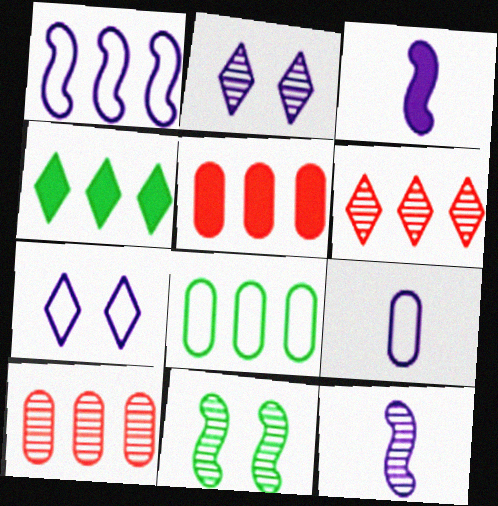[[1, 4, 10], 
[1, 7, 9]]